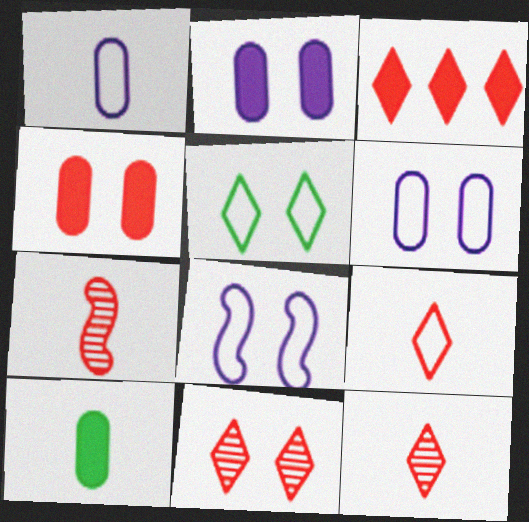[[3, 9, 11]]